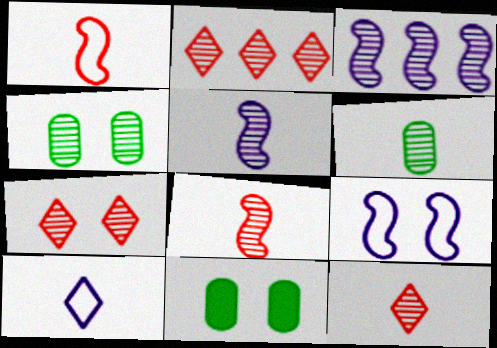[[2, 4, 5], 
[2, 7, 12], 
[3, 4, 12], 
[3, 6, 7], 
[5, 6, 12], 
[7, 9, 11]]